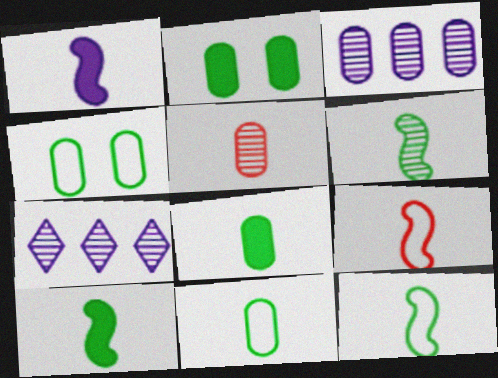[[1, 6, 9], 
[2, 7, 9], 
[6, 10, 12]]